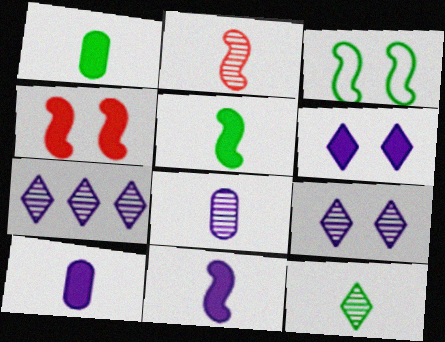[[2, 8, 12]]